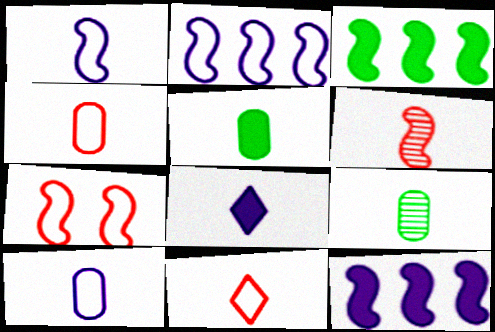[]